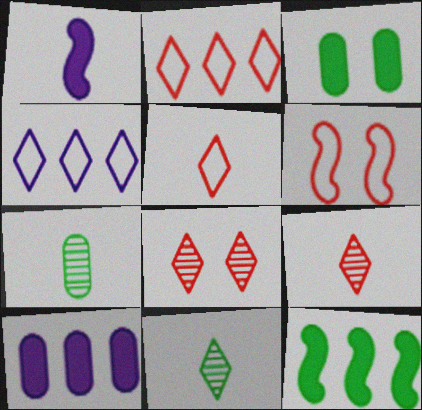[[1, 5, 7], 
[6, 10, 11]]